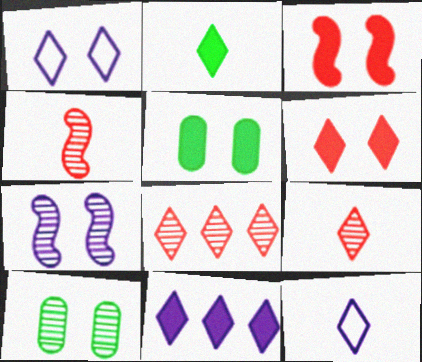[[1, 2, 8], 
[1, 3, 10], 
[2, 6, 11], 
[2, 9, 12]]